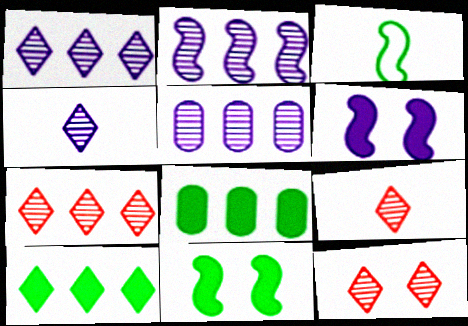[[1, 2, 5], 
[7, 9, 12]]